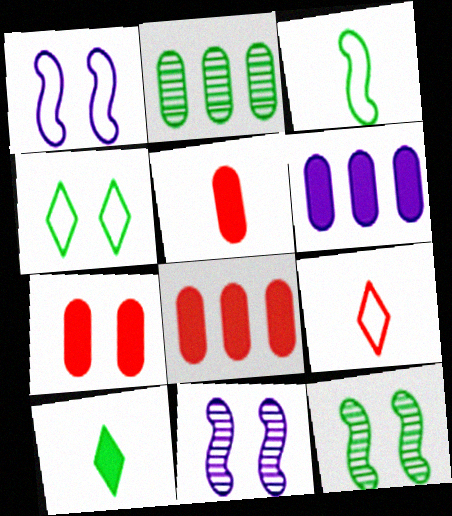[[4, 7, 11], 
[5, 7, 8], 
[6, 9, 12]]